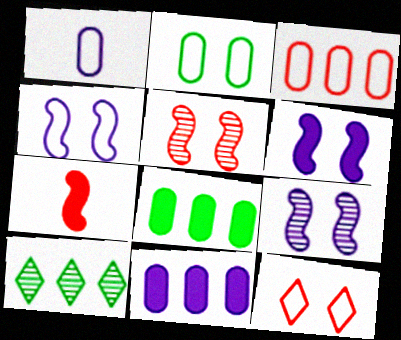[[1, 2, 3], 
[2, 4, 12], 
[4, 6, 9]]